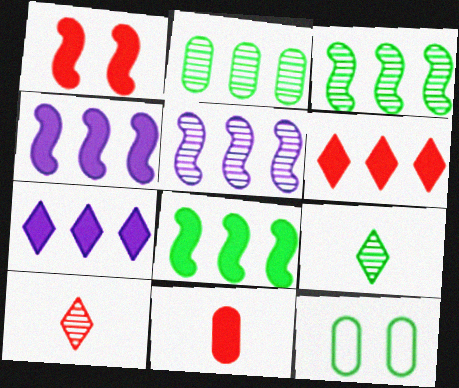[[1, 6, 11], 
[4, 10, 12], 
[8, 9, 12]]